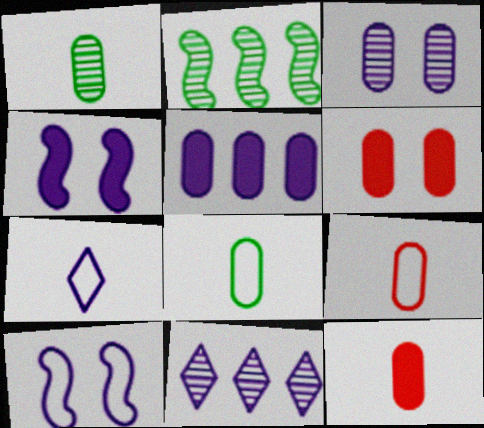[[2, 6, 7]]